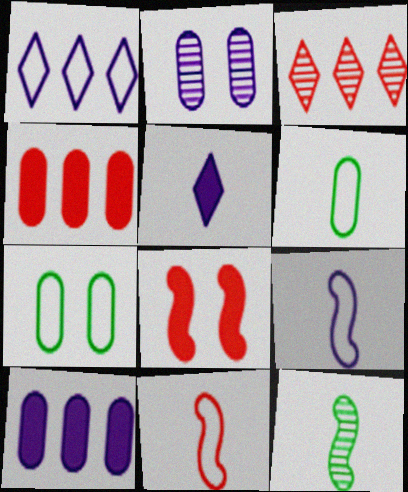[[1, 7, 11], 
[2, 3, 12], 
[2, 4, 6]]